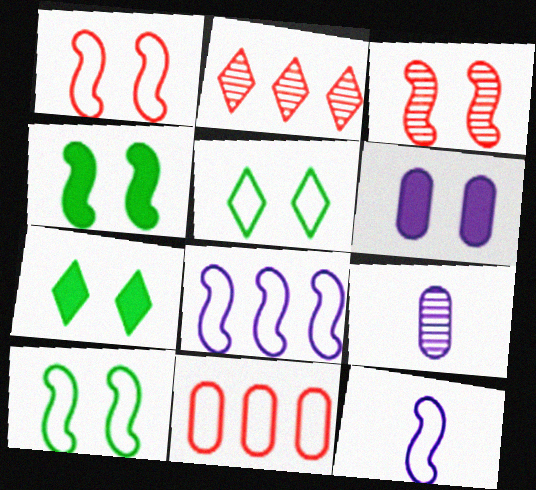[[3, 5, 6], 
[5, 11, 12]]